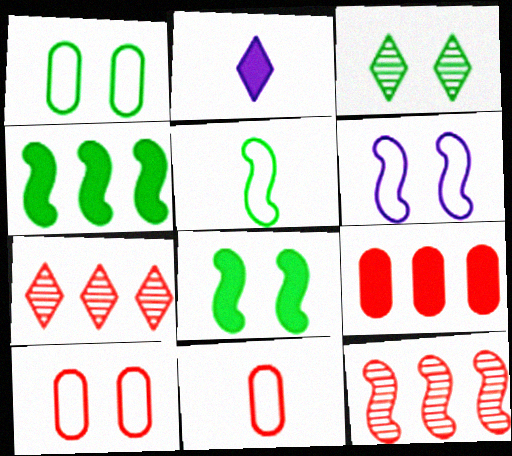[[1, 2, 12], 
[1, 3, 8], 
[2, 8, 9]]